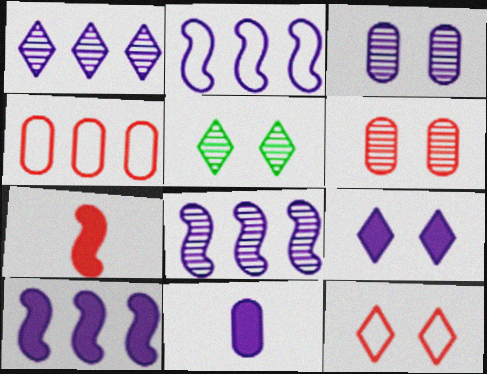[[2, 8, 10], 
[5, 9, 12], 
[9, 10, 11]]